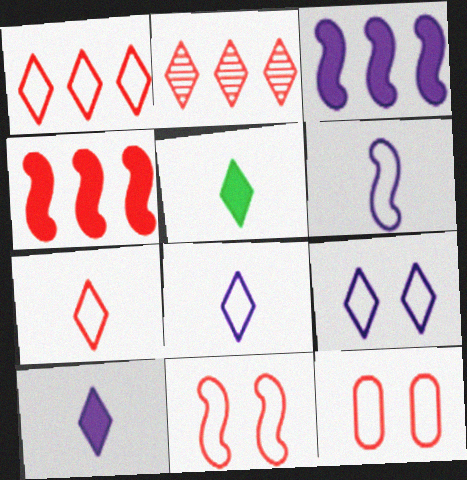[[2, 5, 9]]